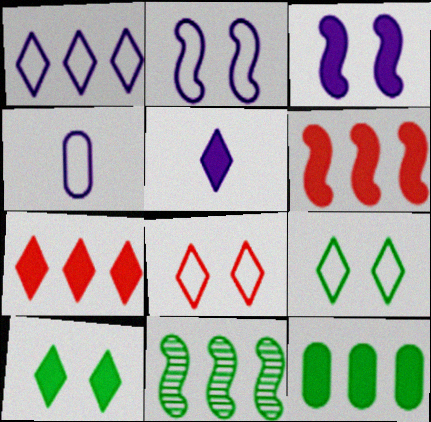[[1, 2, 4], 
[5, 7, 10]]